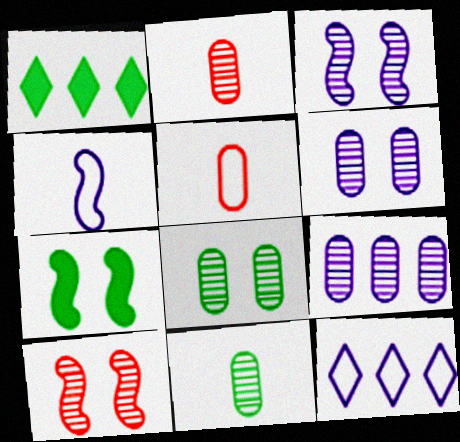[[1, 3, 5], 
[2, 7, 12], 
[2, 8, 9]]